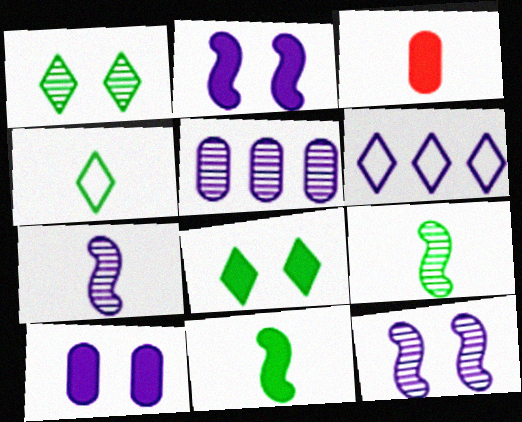[[3, 4, 7], 
[6, 7, 10]]